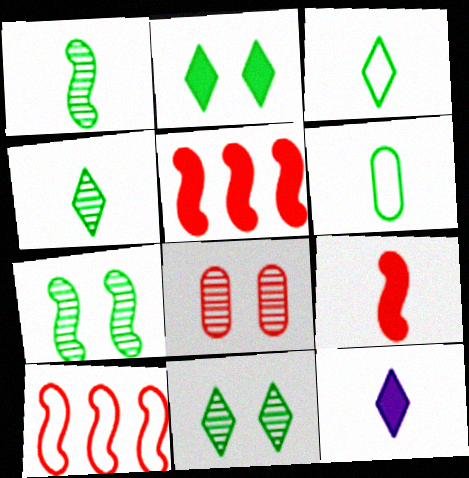[]